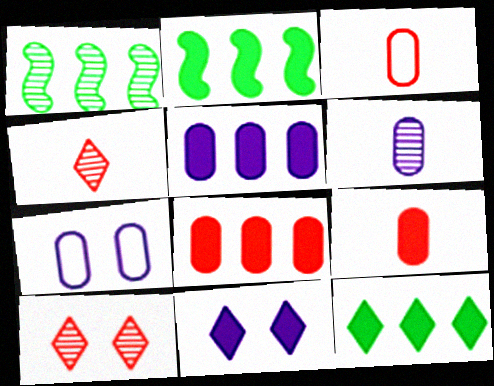[[1, 3, 11], 
[1, 6, 10], 
[2, 4, 7], 
[2, 9, 11], 
[5, 6, 7]]